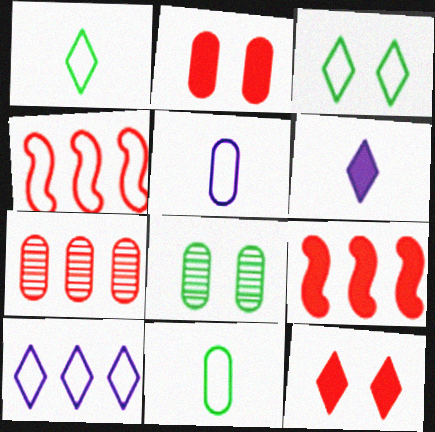[[3, 4, 5], 
[4, 6, 8]]